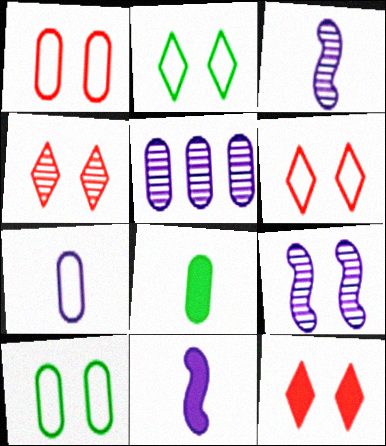[[1, 5, 8], 
[4, 6, 12], 
[9, 10, 12]]